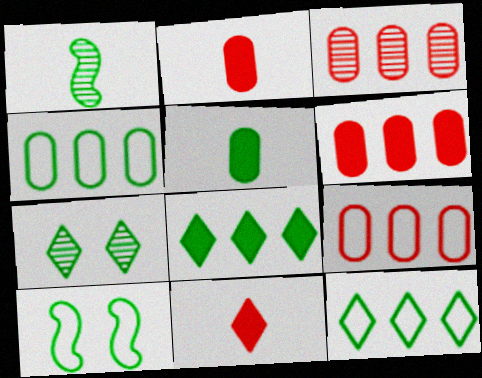[[3, 6, 9]]